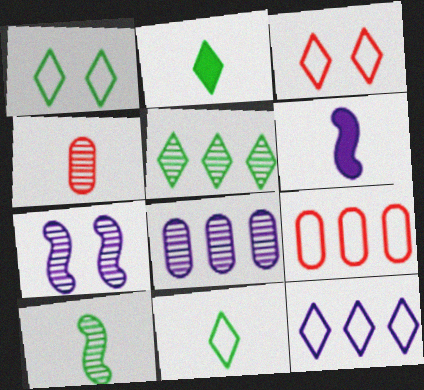[[1, 2, 5], 
[2, 7, 9], 
[3, 11, 12], 
[4, 5, 7], 
[4, 6, 11]]